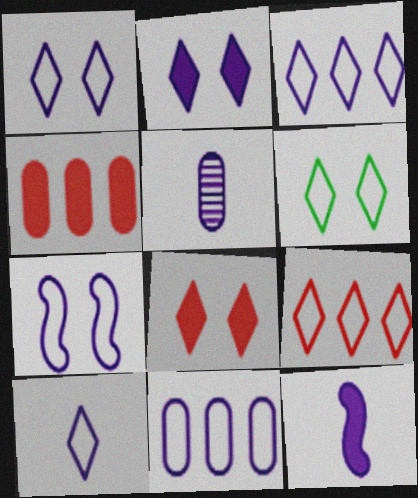[[1, 3, 10], 
[5, 10, 12], 
[6, 9, 10], 
[7, 10, 11]]